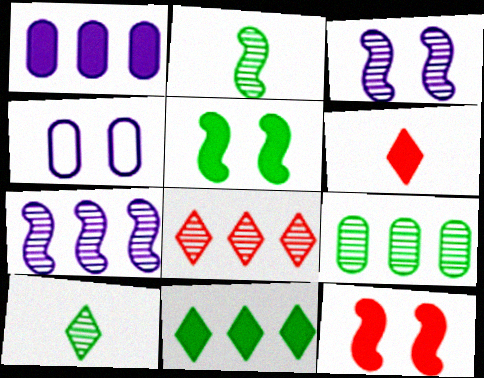[[1, 5, 6], 
[7, 8, 9]]